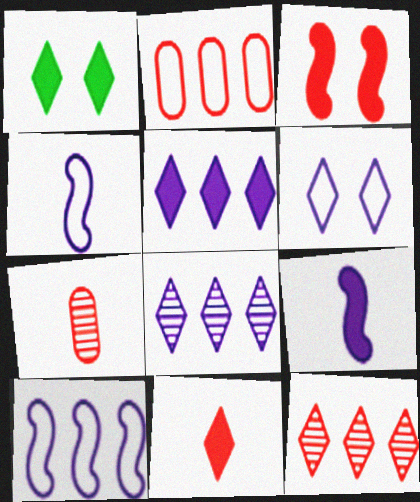[[1, 5, 11], 
[1, 7, 10]]